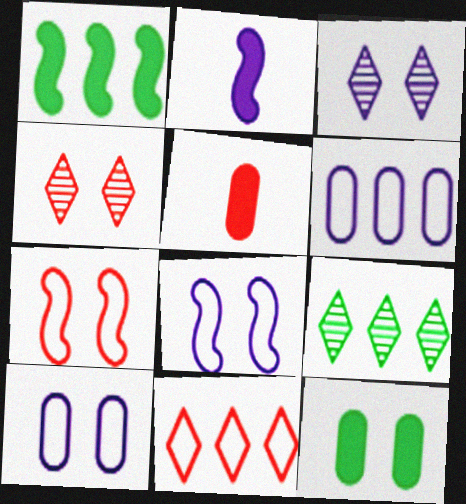[[2, 3, 6], 
[3, 7, 12], 
[4, 8, 12], 
[5, 8, 9]]